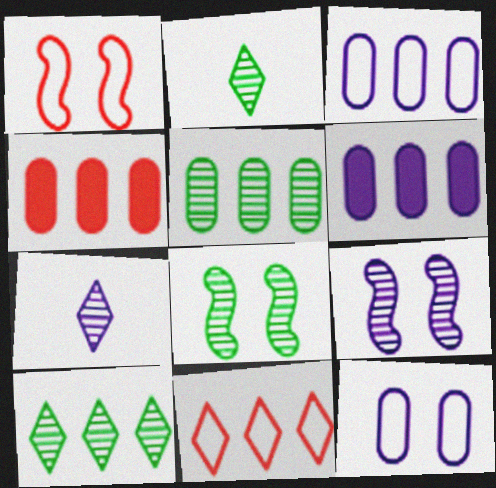[[1, 2, 6], 
[2, 5, 8], 
[3, 4, 5]]